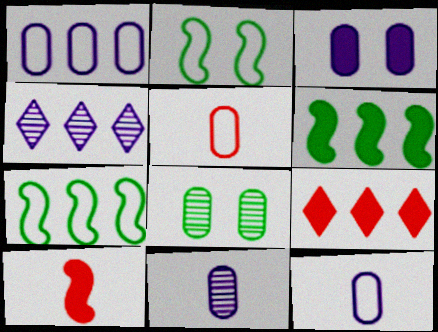[[1, 3, 11], 
[2, 9, 11]]